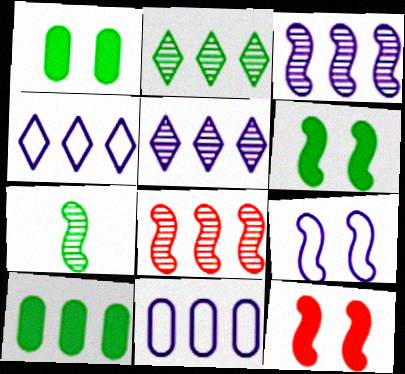[[4, 8, 10]]